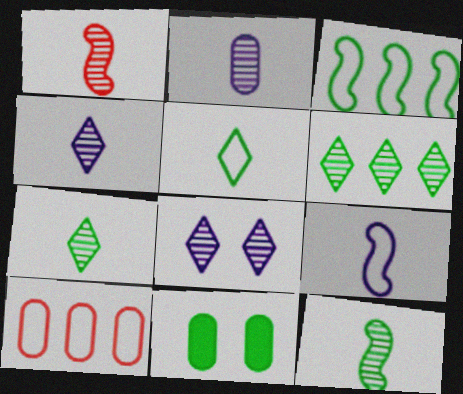[[1, 2, 7], 
[2, 10, 11], 
[3, 7, 11]]